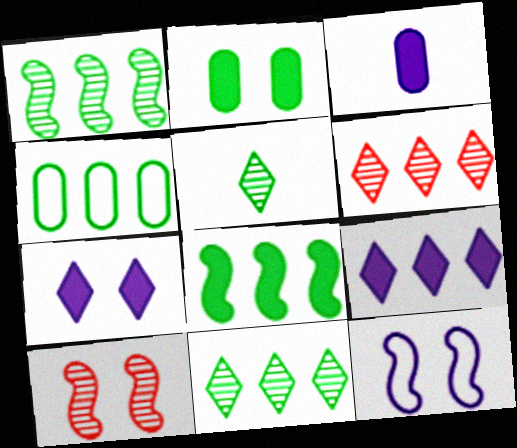[[4, 8, 11]]